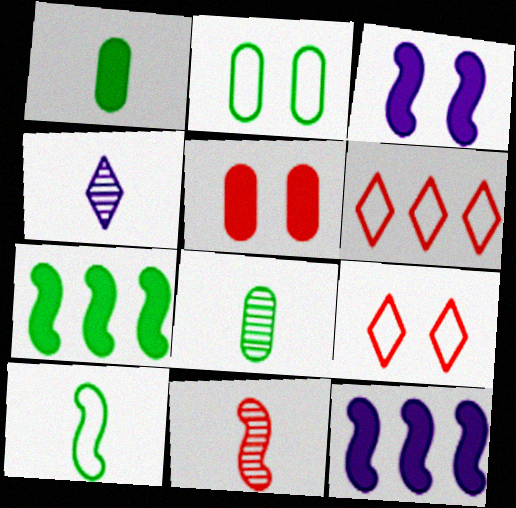[[3, 6, 8], 
[4, 8, 11], 
[5, 6, 11], 
[8, 9, 12]]